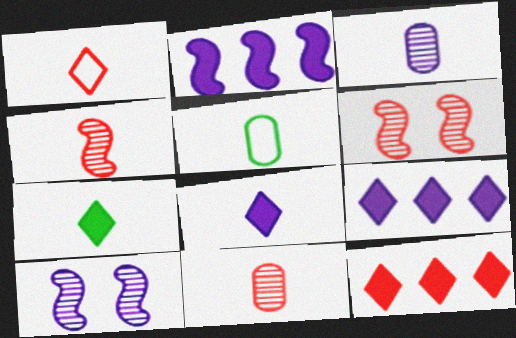[[4, 5, 8], 
[5, 6, 9], 
[5, 10, 12]]